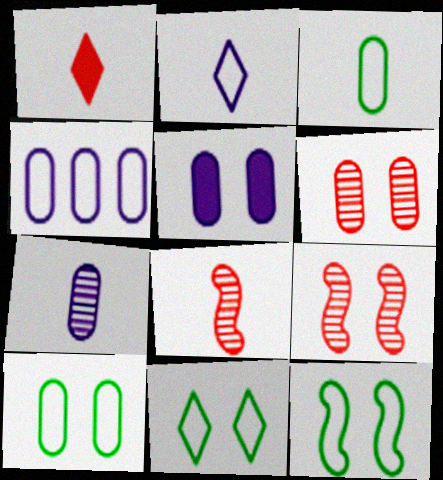[[4, 5, 7], 
[5, 6, 10], 
[5, 9, 11], 
[10, 11, 12]]